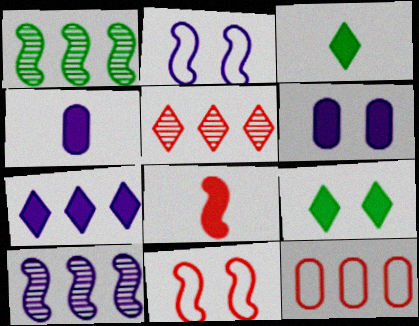[[1, 2, 8], 
[1, 7, 12], 
[3, 4, 8]]